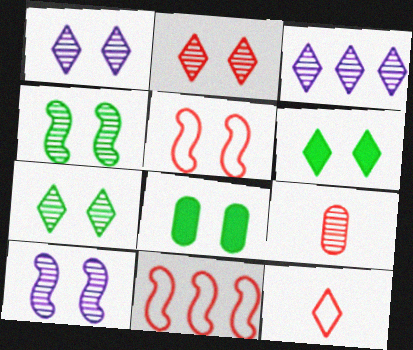[[1, 2, 7], 
[1, 5, 8], 
[3, 4, 9], 
[3, 6, 12]]